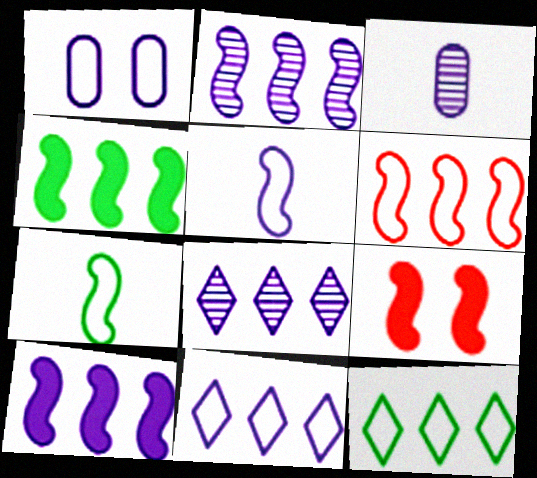[[1, 5, 11], 
[2, 4, 6], 
[2, 7, 9], 
[3, 9, 12]]